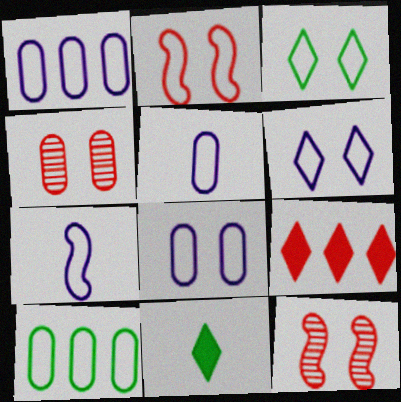[[1, 5, 8], 
[1, 6, 7], 
[1, 11, 12], 
[2, 3, 8]]